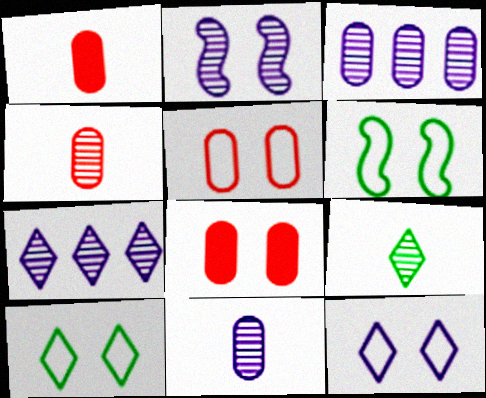[[1, 6, 7], 
[2, 7, 11], 
[2, 8, 10], 
[5, 6, 12]]